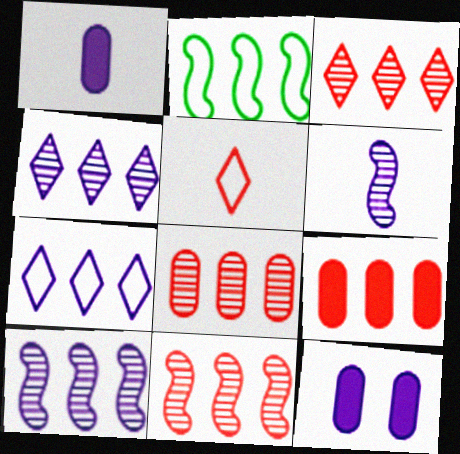[[2, 4, 9], 
[3, 8, 11], 
[6, 7, 12]]